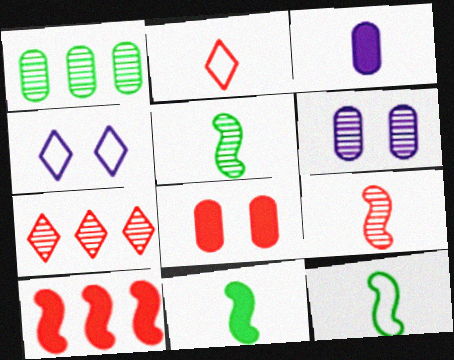[[2, 3, 5], 
[5, 6, 7], 
[5, 11, 12]]